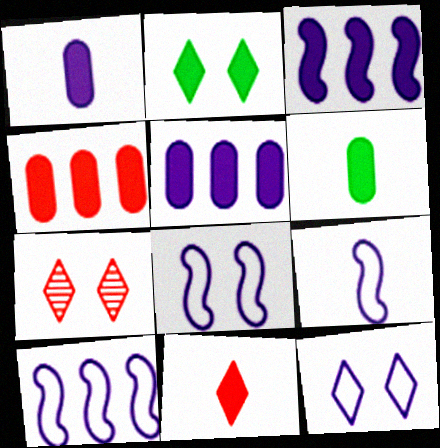[[2, 7, 12], 
[6, 7, 10], 
[8, 9, 10]]